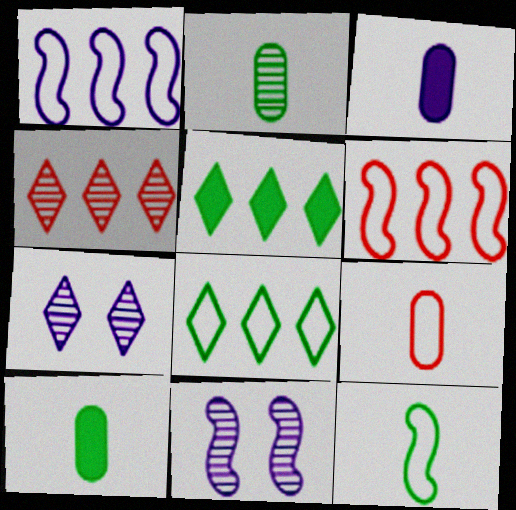[[1, 3, 7], 
[2, 3, 9], 
[2, 4, 11], 
[5, 9, 11], 
[6, 7, 10]]